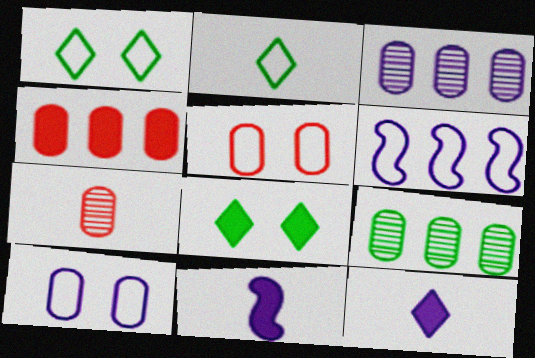[[2, 5, 6], 
[2, 7, 11], 
[4, 5, 7], 
[4, 8, 11], 
[6, 7, 8]]